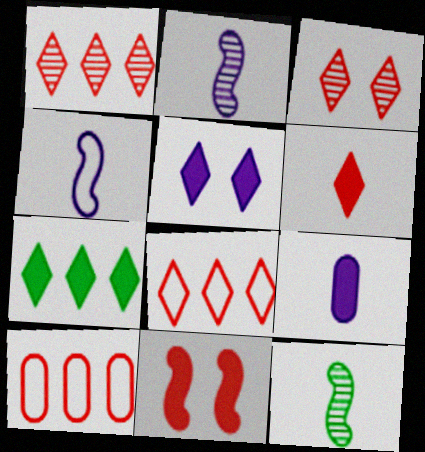[[3, 6, 8], 
[5, 6, 7], 
[5, 10, 12], 
[7, 9, 11]]